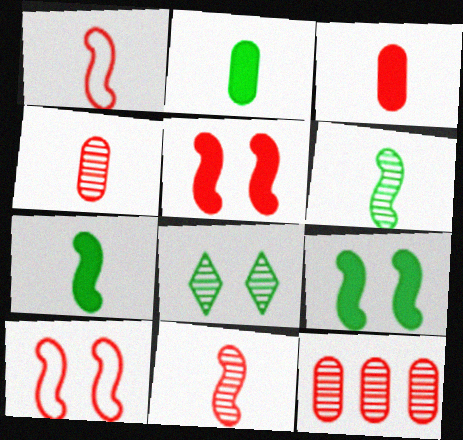[]